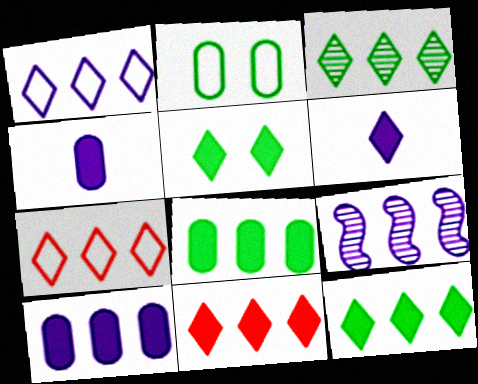[[1, 3, 11], 
[1, 9, 10], 
[5, 6, 11], 
[7, 8, 9]]